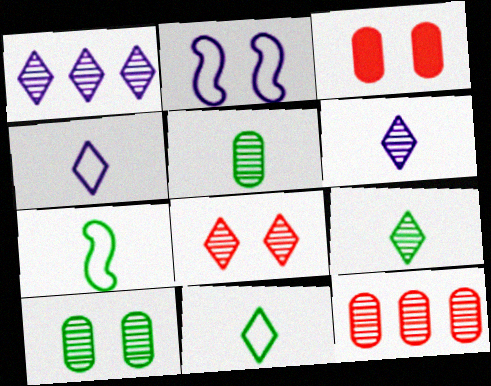[[1, 3, 7], 
[1, 8, 9]]